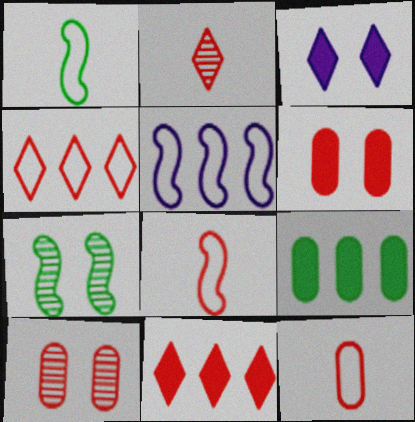[[8, 10, 11]]